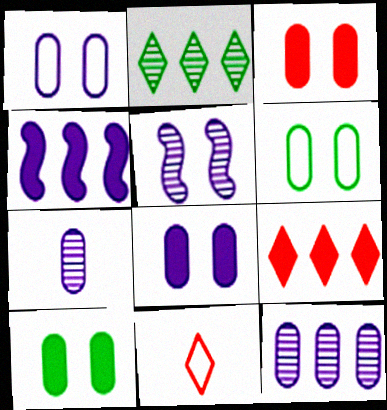[[3, 8, 10]]